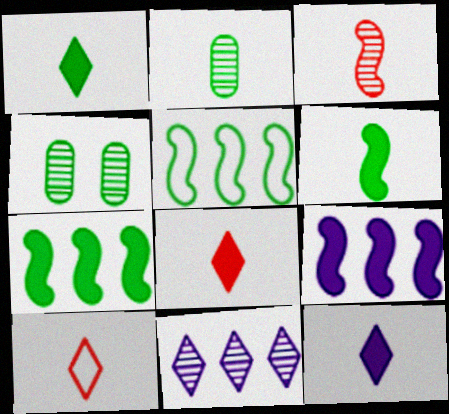[[1, 4, 5], 
[1, 8, 12], 
[3, 4, 11], 
[4, 9, 10]]